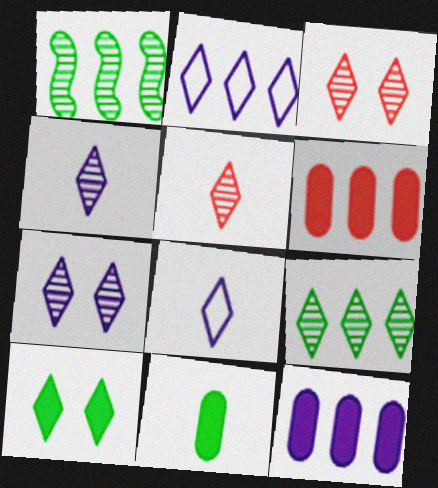[[1, 2, 6], 
[2, 5, 10], 
[3, 4, 9], 
[5, 7, 9]]